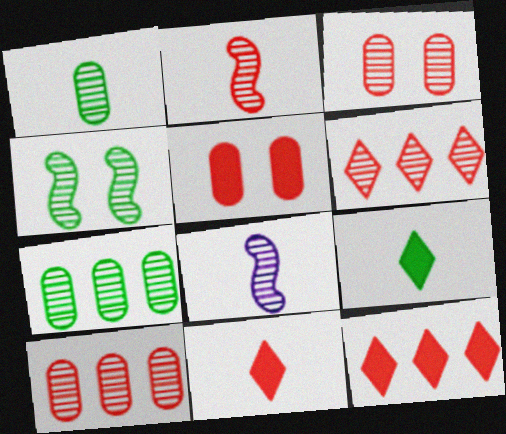[[2, 3, 6]]